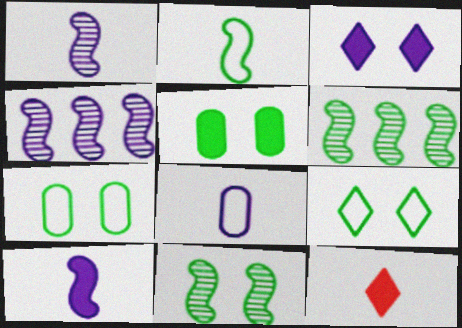[[3, 4, 8], 
[4, 7, 12], 
[5, 9, 11]]